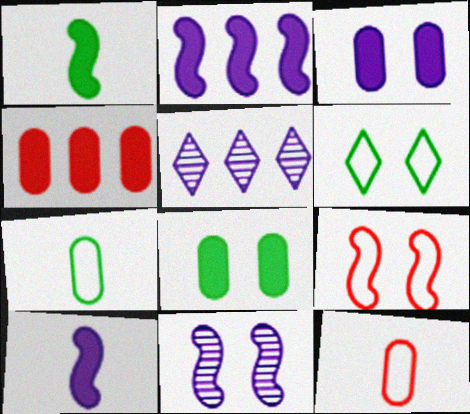[]